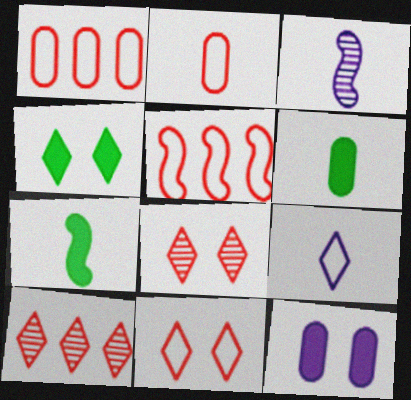[[1, 3, 4], 
[2, 5, 11], 
[4, 9, 10]]